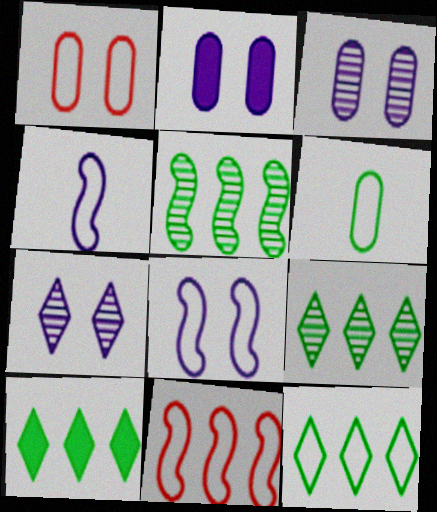[[1, 4, 12], 
[2, 7, 8], 
[9, 10, 12]]